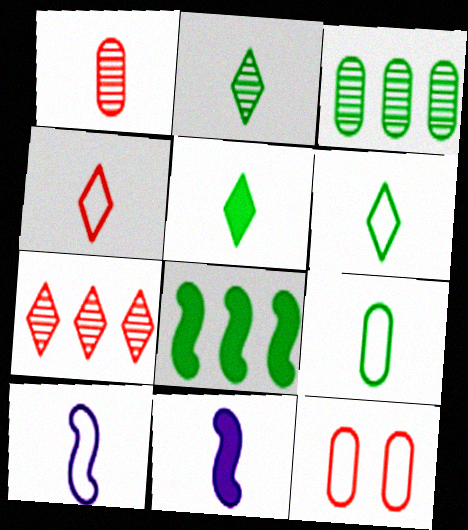[[1, 5, 10], 
[1, 6, 11], 
[2, 5, 6], 
[4, 9, 10]]